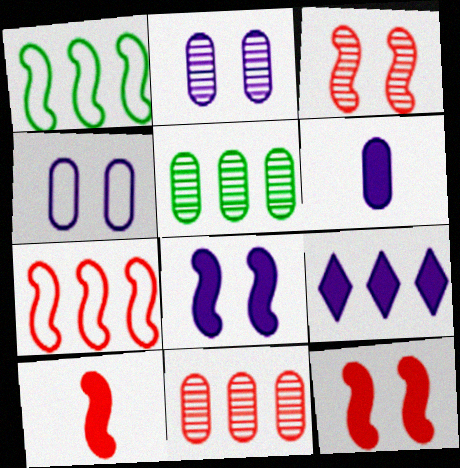[[1, 9, 11], 
[3, 7, 10], 
[5, 7, 9], 
[6, 8, 9]]